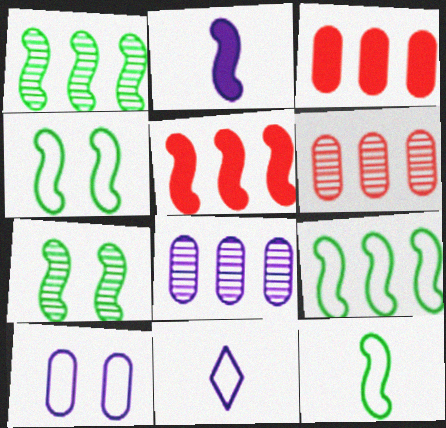[[3, 7, 11], 
[4, 9, 12]]